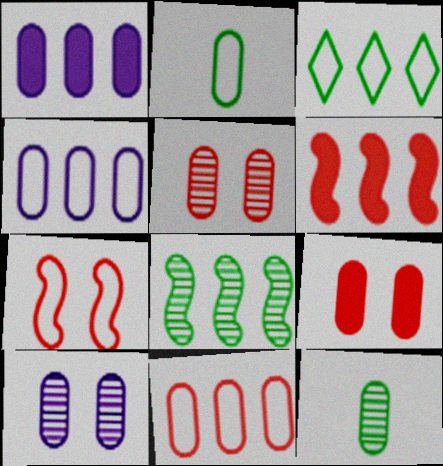[[1, 2, 5], 
[4, 9, 12]]